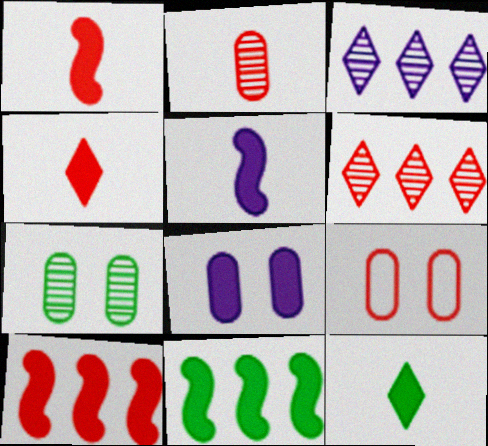[[1, 6, 9], 
[4, 8, 11], 
[7, 8, 9], 
[8, 10, 12]]